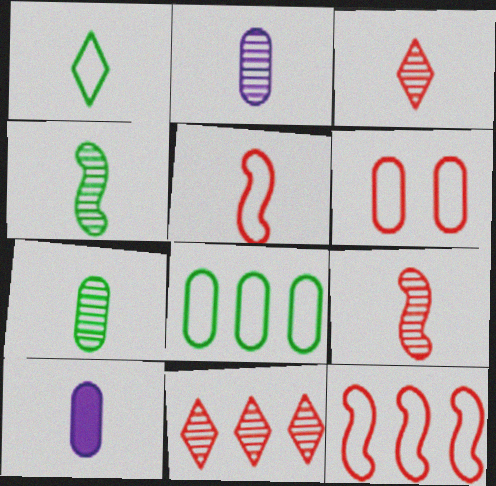[[1, 9, 10], 
[2, 3, 4]]